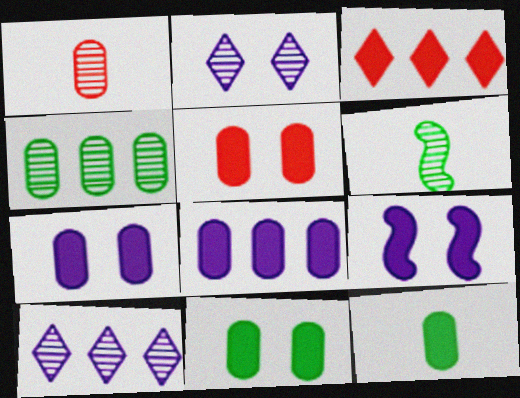[[3, 9, 12], 
[5, 7, 11], 
[5, 8, 12]]